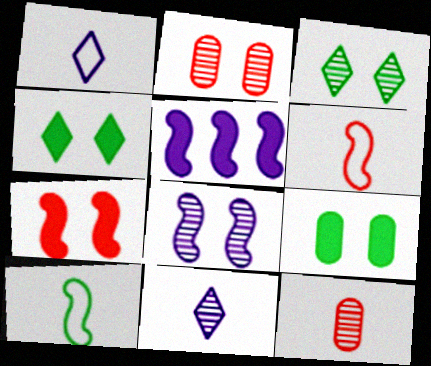[[2, 3, 8]]